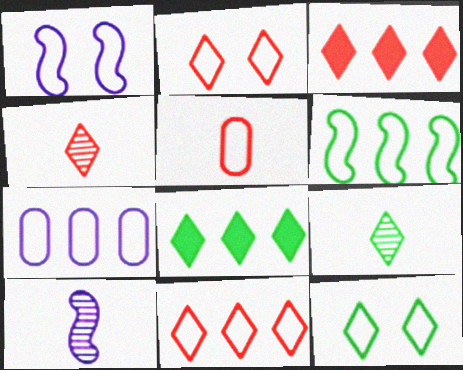[[2, 3, 4], 
[6, 7, 11], 
[8, 9, 12]]